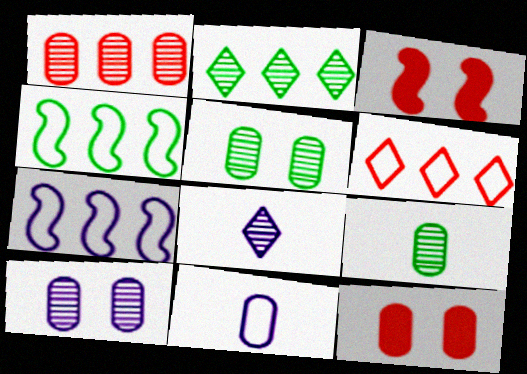[[1, 9, 10], 
[2, 3, 11], 
[4, 8, 12]]